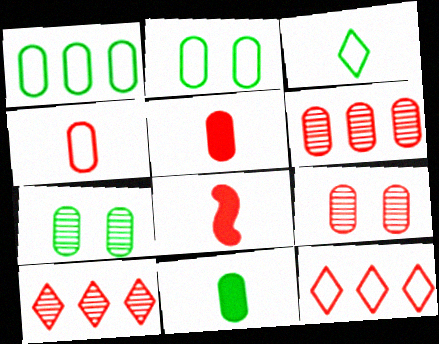[[1, 7, 11], 
[8, 9, 12]]